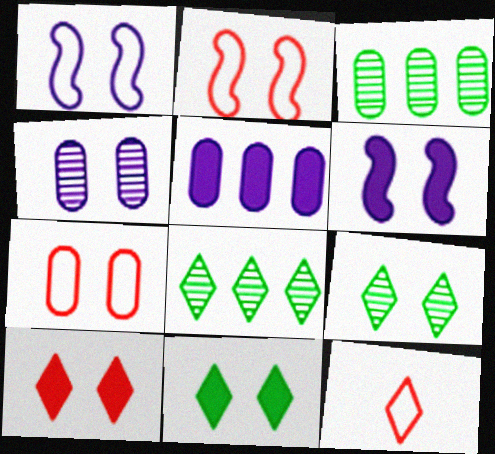[[2, 4, 11], 
[3, 6, 12], 
[6, 7, 9]]